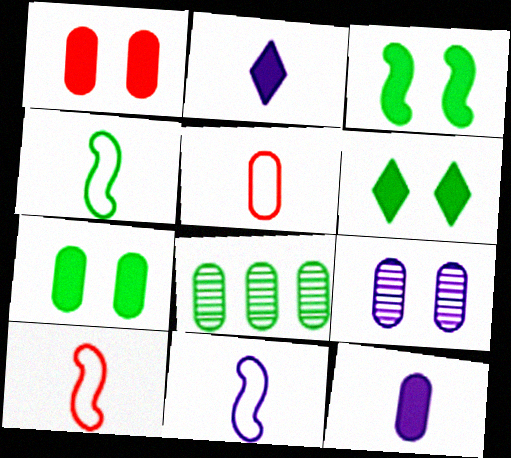[[3, 6, 7], 
[4, 6, 8], 
[4, 10, 11]]